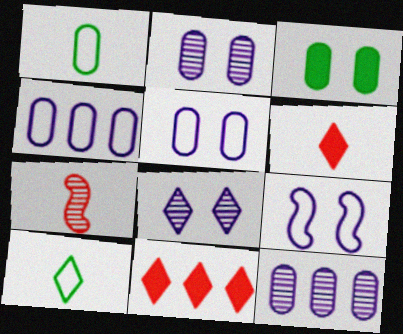[[8, 10, 11]]